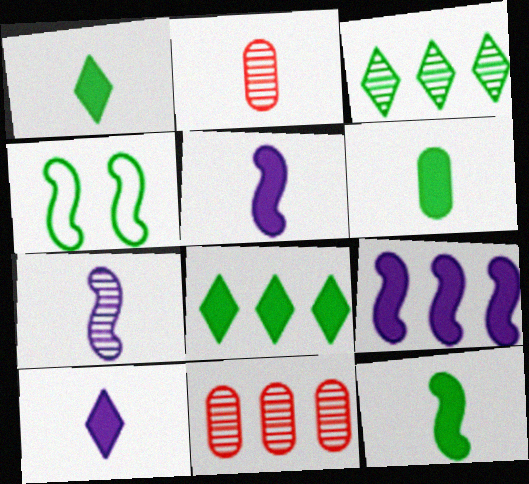[[1, 6, 12], 
[3, 4, 6], 
[4, 10, 11]]